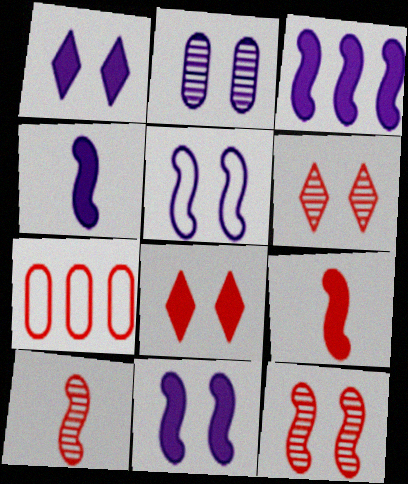[[1, 2, 5], 
[3, 4, 11], 
[6, 7, 9], 
[7, 8, 10]]